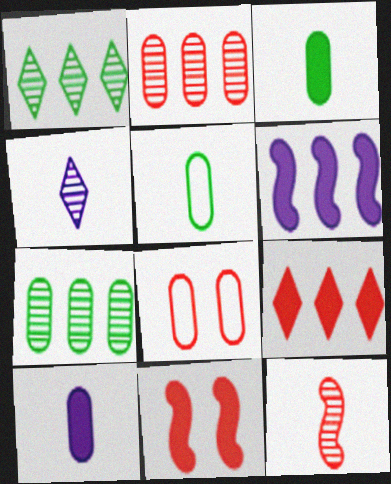[[7, 8, 10], 
[8, 9, 12]]